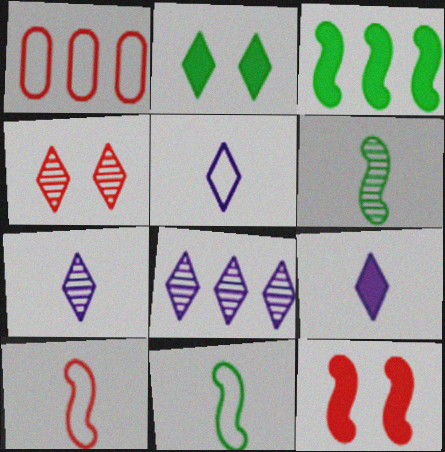[[1, 3, 8], 
[5, 7, 9]]